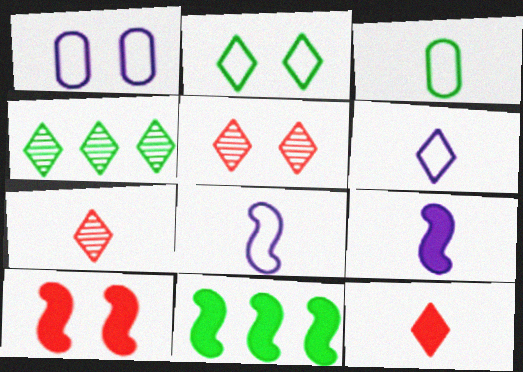[[1, 7, 11], 
[3, 7, 9], 
[9, 10, 11]]